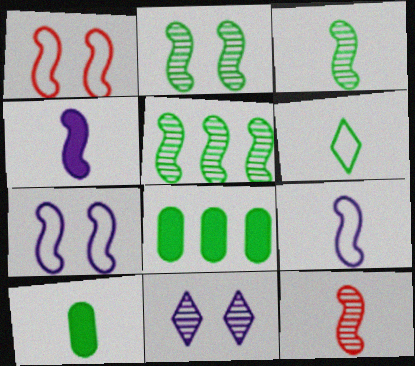[[1, 4, 5], 
[2, 3, 5], 
[2, 6, 8], 
[3, 6, 10]]